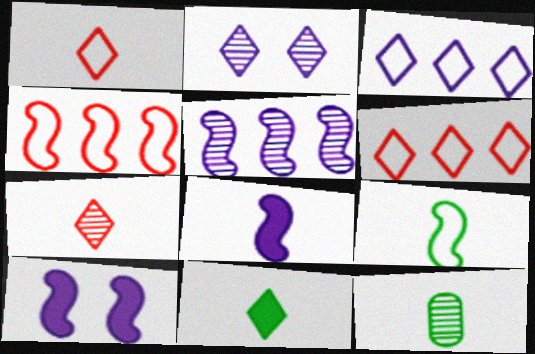[[1, 8, 12], 
[2, 6, 11], 
[6, 10, 12], 
[9, 11, 12]]